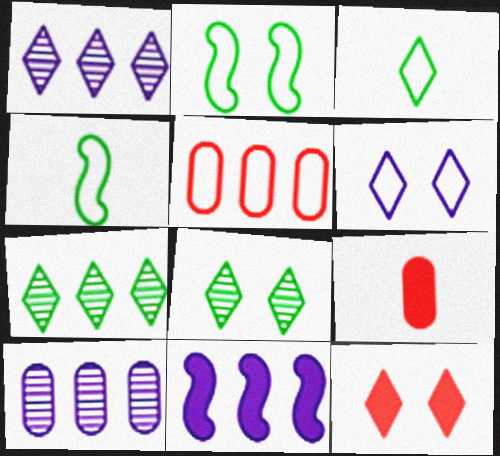[[1, 2, 9], 
[1, 3, 12], 
[4, 5, 6], 
[4, 10, 12], 
[5, 7, 11], 
[6, 8, 12]]